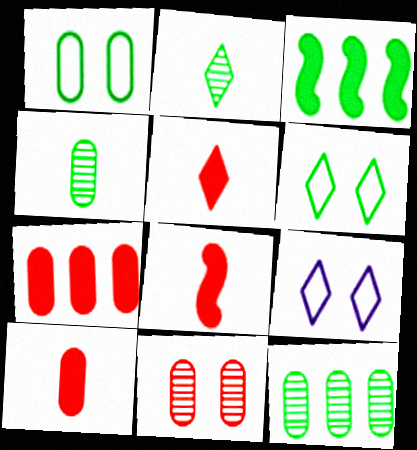[[1, 2, 3], 
[3, 4, 6], 
[5, 8, 10], 
[8, 9, 12]]